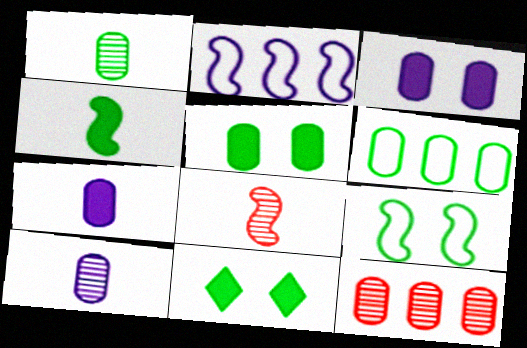[[1, 5, 6]]